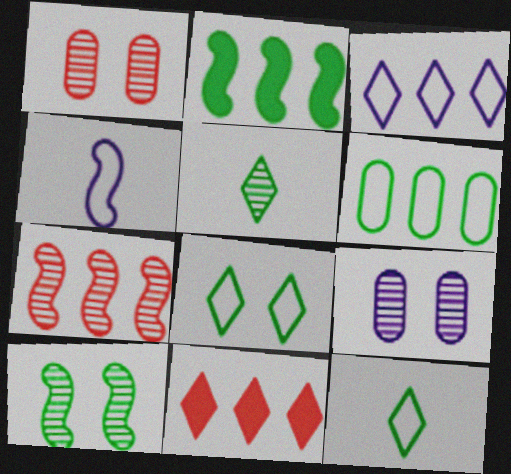[[5, 7, 9]]